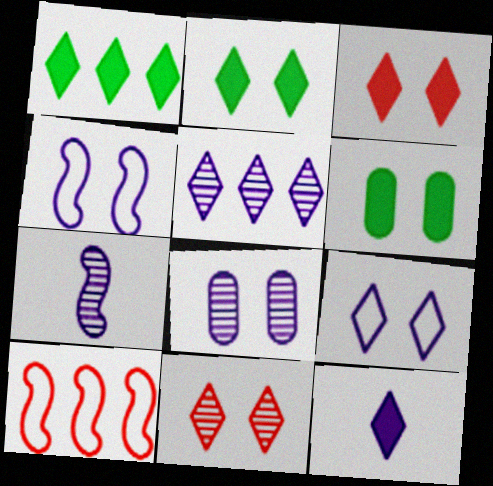[[1, 3, 12], 
[2, 9, 11], 
[4, 6, 11], 
[5, 7, 8], 
[5, 9, 12]]